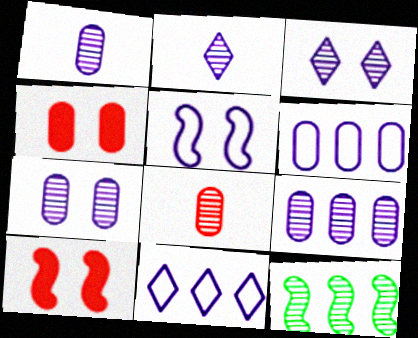[[1, 7, 9], 
[3, 8, 12]]